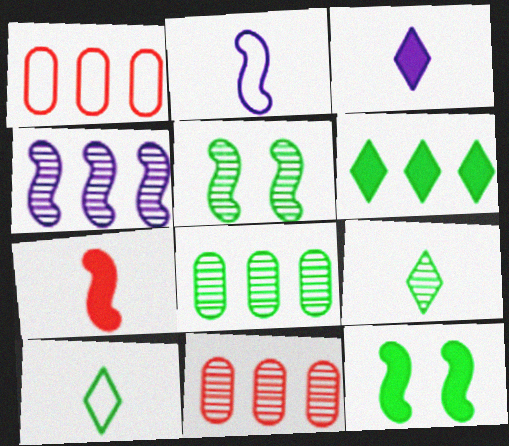[[1, 3, 5], 
[1, 4, 6], 
[5, 8, 9], 
[8, 10, 12]]